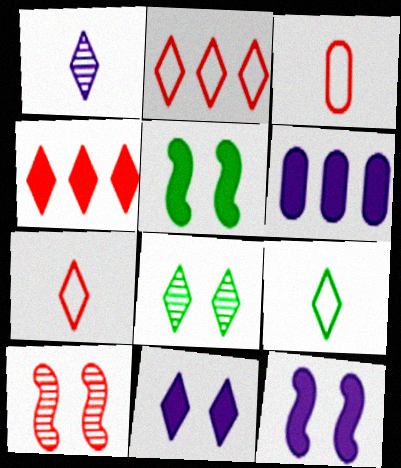[[3, 4, 10], 
[6, 9, 10]]